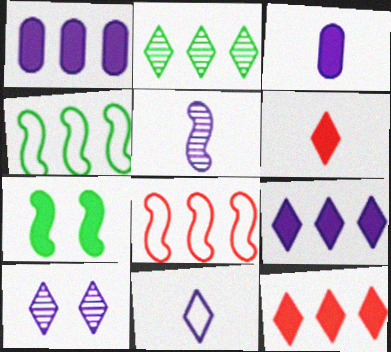[[1, 2, 8], 
[1, 6, 7], 
[3, 5, 11], 
[3, 7, 12], 
[5, 7, 8], 
[9, 10, 11]]